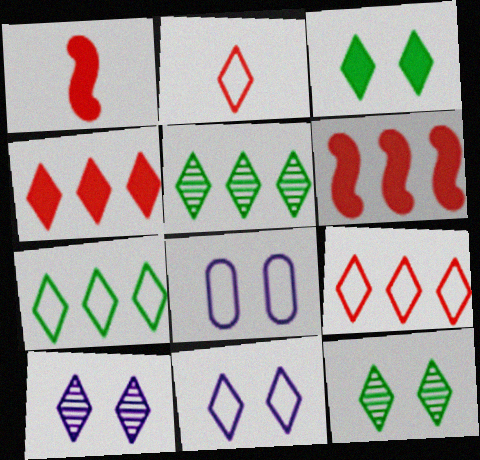[[1, 5, 8], 
[2, 7, 11]]